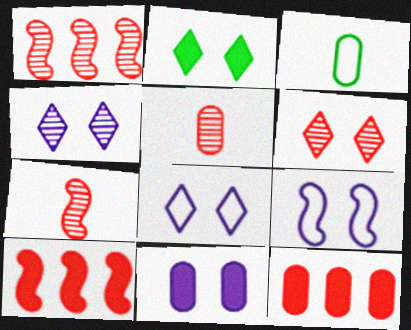[[1, 5, 6], 
[2, 6, 8], 
[3, 4, 10], 
[4, 9, 11]]